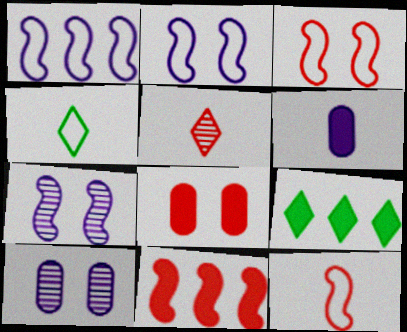[[4, 10, 11], 
[9, 10, 12]]